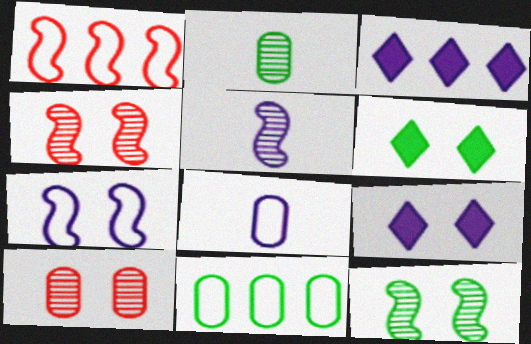[[1, 2, 9], 
[6, 7, 10]]